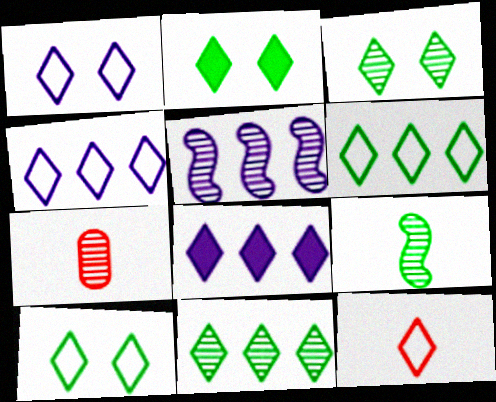[[1, 6, 12], 
[2, 3, 10], 
[3, 5, 7], 
[3, 8, 12], 
[4, 10, 12]]